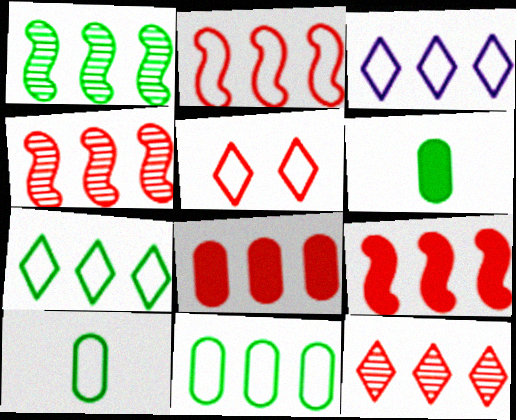[[1, 3, 8], 
[2, 3, 11], 
[2, 4, 9], 
[2, 8, 12]]